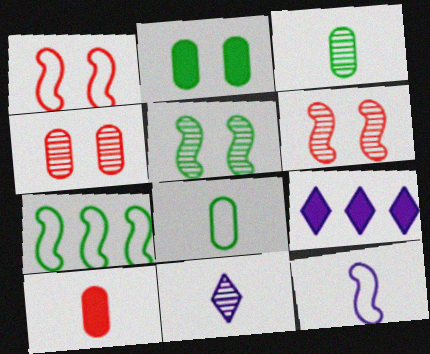[[1, 3, 9], 
[1, 7, 12], 
[6, 8, 9]]